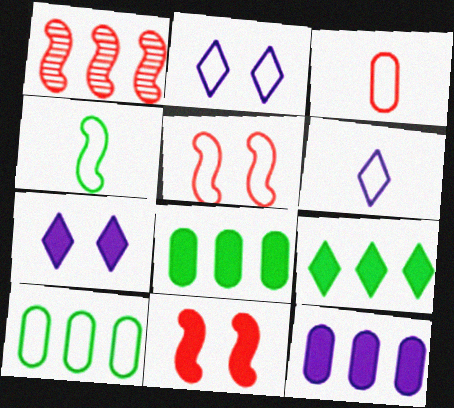[[3, 4, 6], 
[5, 6, 10]]